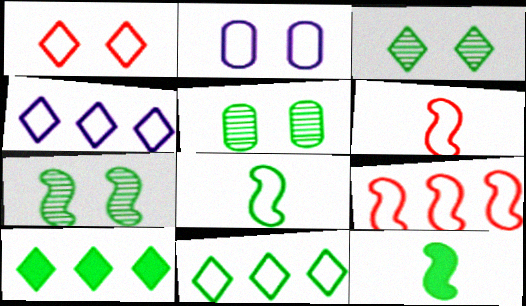[[2, 6, 11], 
[3, 5, 7], 
[5, 8, 10], 
[5, 11, 12]]